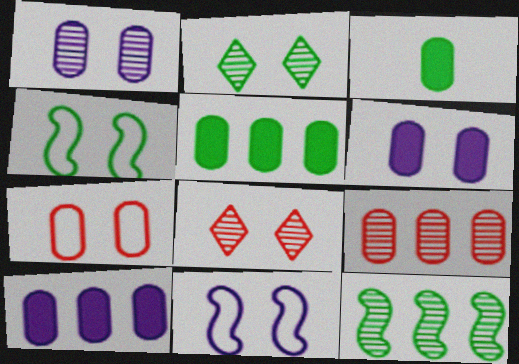[[4, 6, 8]]